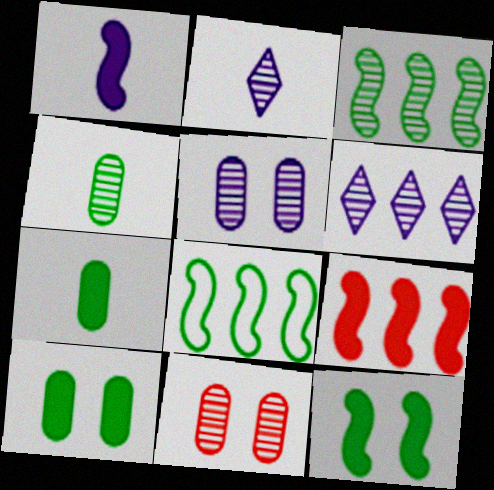[[1, 9, 12], 
[2, 3, 11]]